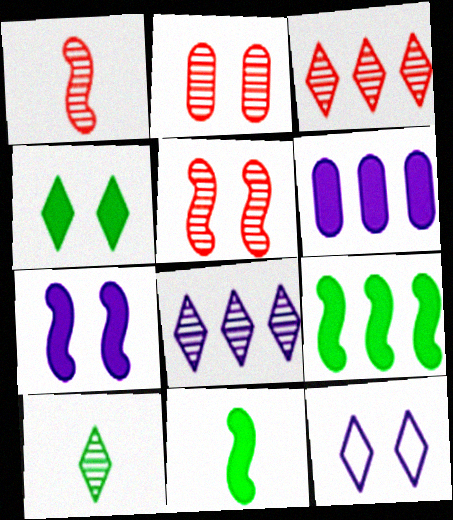[[1, 2, 3]]